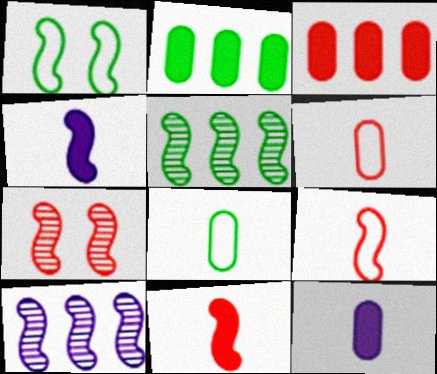[[1, 10, 11]]